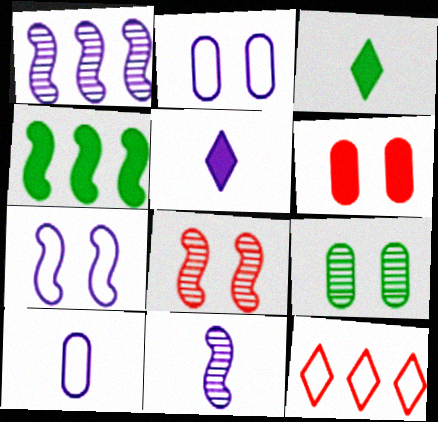[[1, 2, 5], 
[2, 6, 9], 
[4, 5, 6], 
[5, 10, 11]]